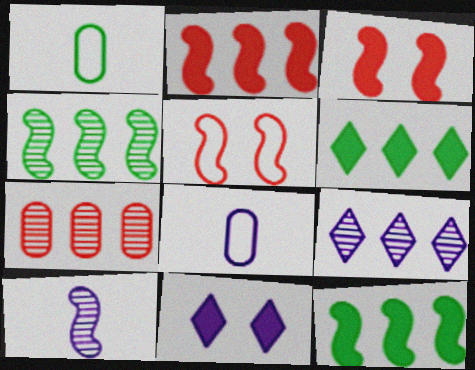[[1, 3, 9], 
[4, 7, 9], 
[5, 10, 12]]